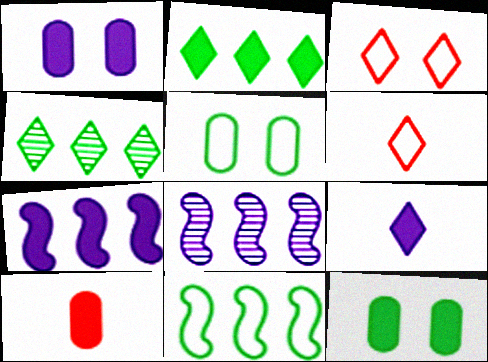[[1, 7, 9], 
[3, 4, 9], 
[6, 8, 12]]